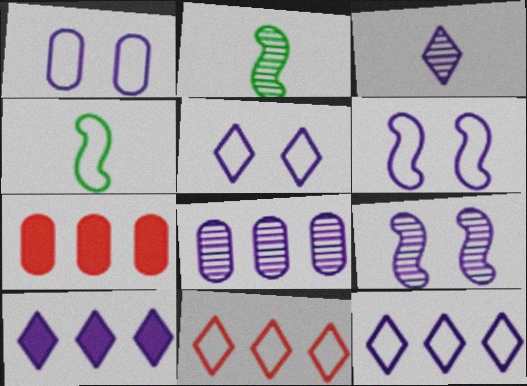[[1, 4, 11], 
[1, 5, 6], 
[2, 5, 7], 
[3, 5, 10], 
[3, 8, 9]]